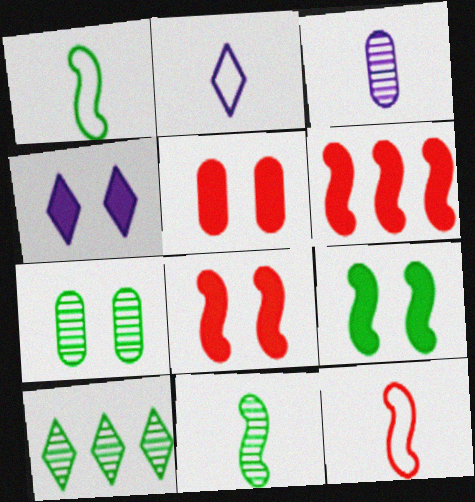[[2, 6, 7], 
[4, 5, 9], 
[7, 10, 11]]